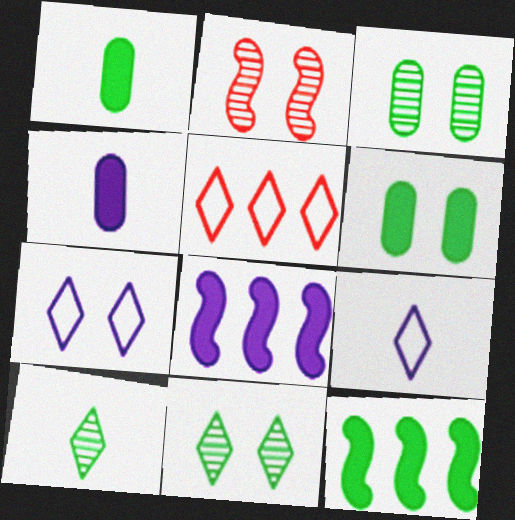[[2, 6, 7]]